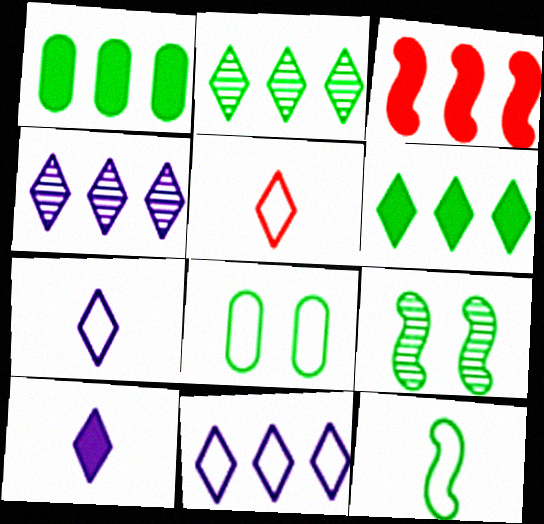[]